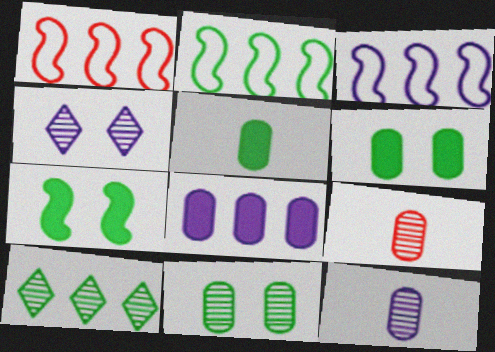[[1, 2, 3], 
[1, 4, 5], 
[1, 8, 10]]